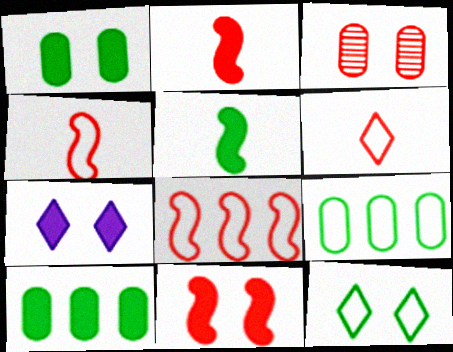[[1, 7, 11], 
[2, 7, 10]]